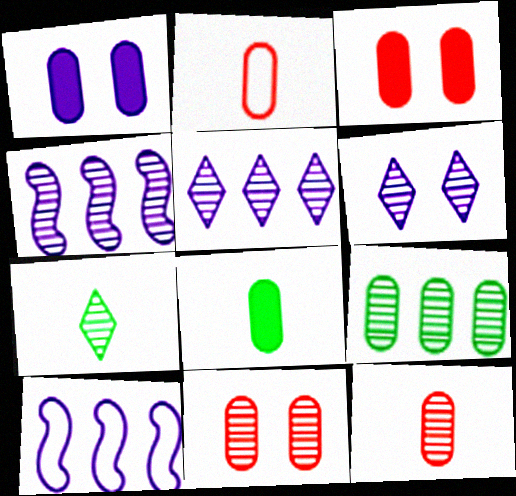[[1, 2, 9], 
[3, 7, 10], 
[4, 7, 11]]